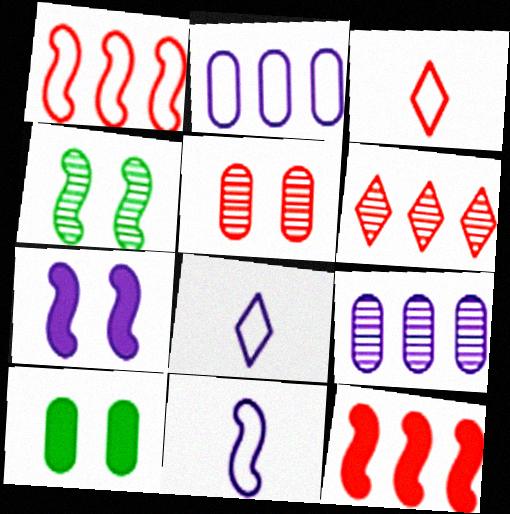[[3, 5, 12], 
[4, 11, 12], 
[6, 10, 11], 
[7, 8, 9]]